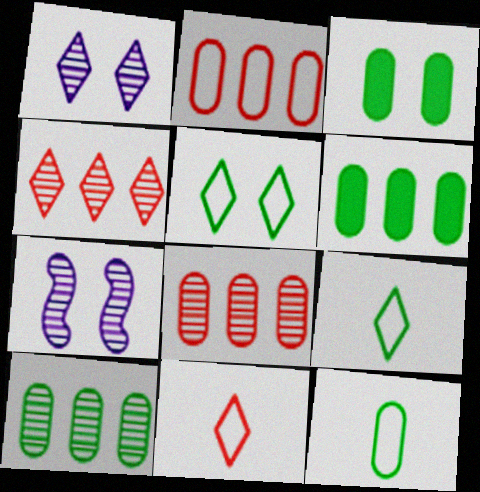[[3, 10, 12], 
[6, 7, 11]]